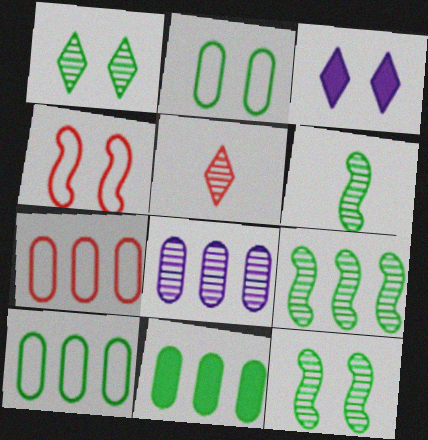[[3, 6, 7], 
[5, 8, 12], 
[6, 9, 12], 
[7, 8, 11]]